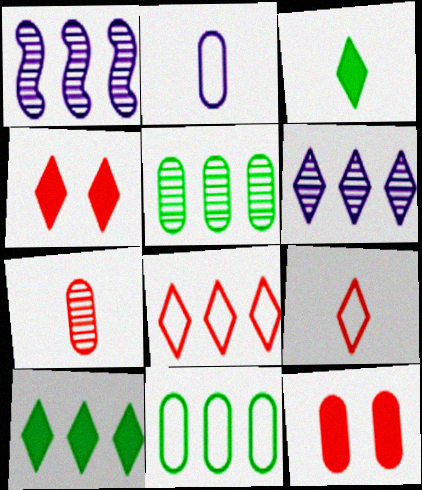[[2, 5, 12], 
[6, 8, 10]]